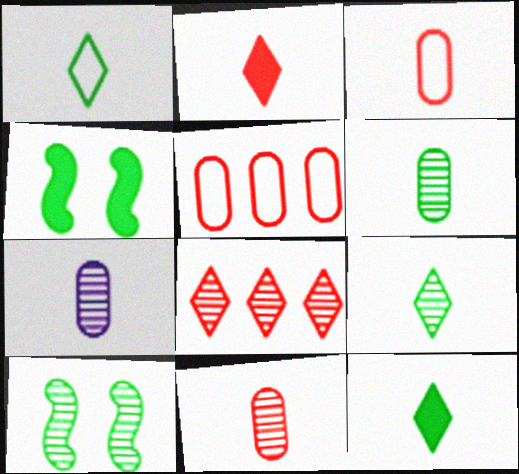[[1, 9, 12], 
[6, 7, 11], 
[7, 8, 10]]